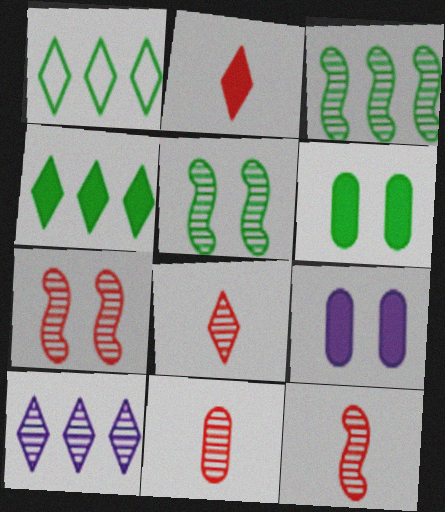[[1, 9, 12], 
[5, 10, 11], 
[8, 11, 12]]